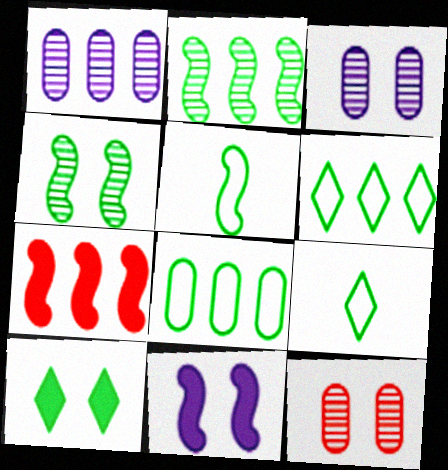[[1, 6, 7], 
[3, 7, 9]]